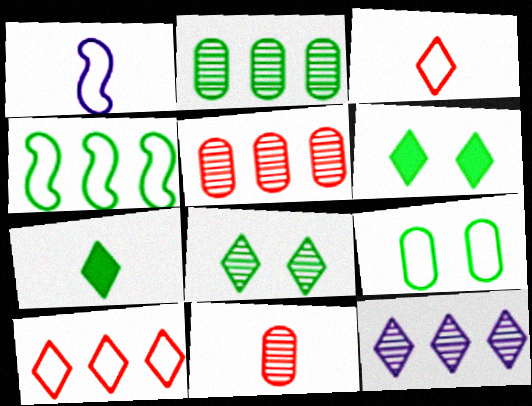[[1, 5, 6], 
[1, 7, 11], 
[1, 9, 10], 
[3, 6, 12]]